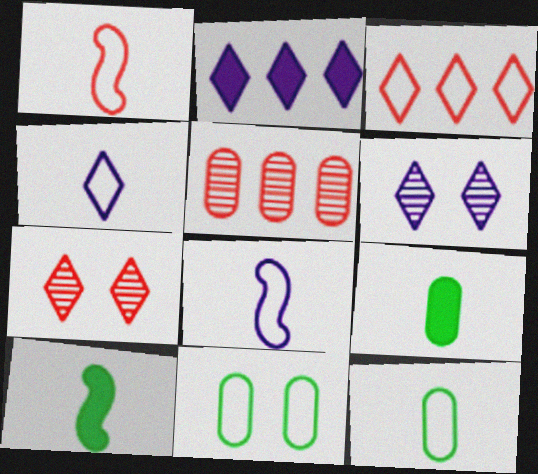[[1, 4, 12], 
[2, 4, 6], 
[3, 8, 11]]